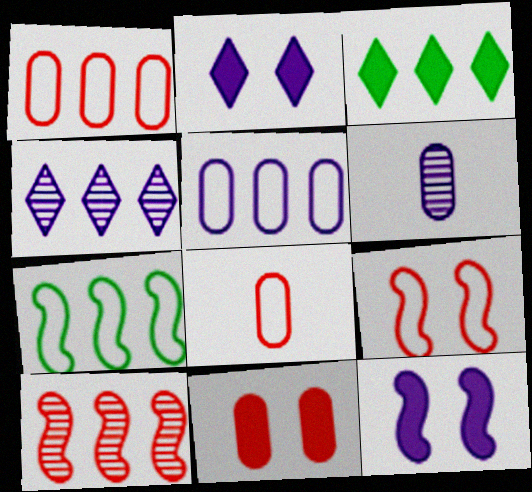[[3, 5, 10], 
[3, 6, 9]]